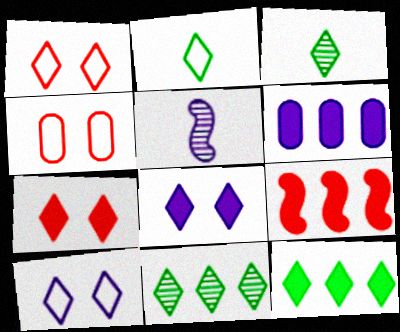[[4, 5, 12], 
[5, 6, 10], 
[6, 9, 12]]